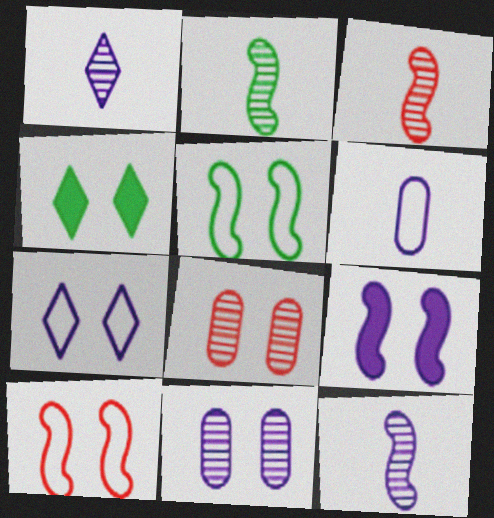[[2, 3, 12], 
[4, 10, 11], 
[7, 9, 11]]